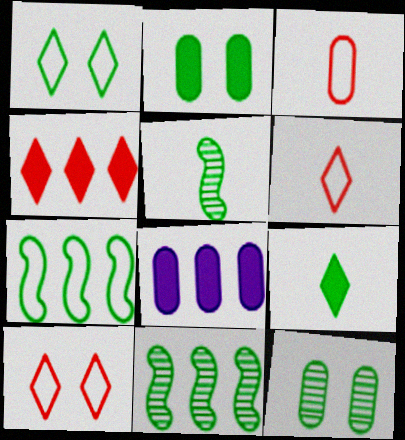[[3, 8, 12], 
[5, 8, 10], 
[7, 9, 12]]